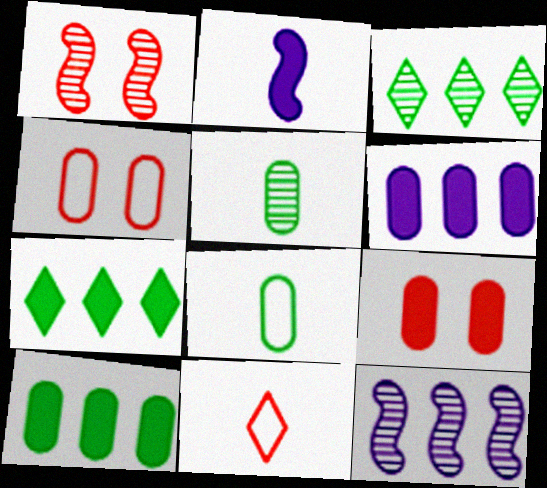[[2, 3, 4], 
[2, 5, 11], 
[2, 7, 9], 
[4, 5, 6]]